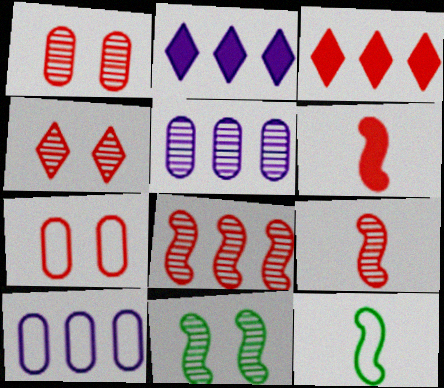[[1, 2, 12], 
[3, 7, 9]]